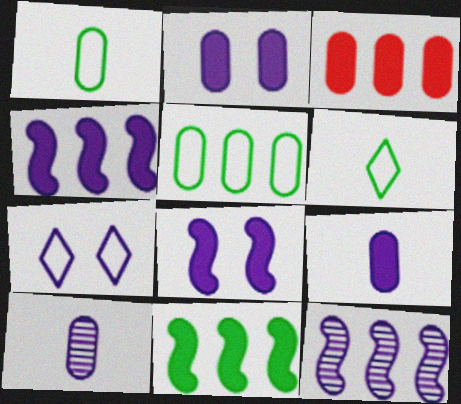[[4, 7, 10], 
[7, 9, 12]]